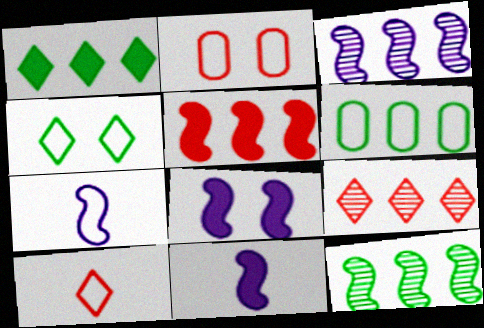[[1, 6, 12], 
[3, 7, 8]]